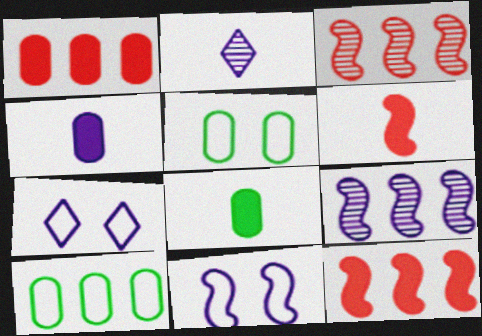[[2, 5, 12], 
[3, 7, 8], 
[4, 7, 9]]